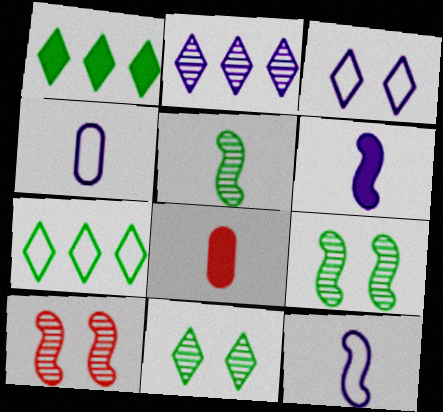[[1, 4, 10]]